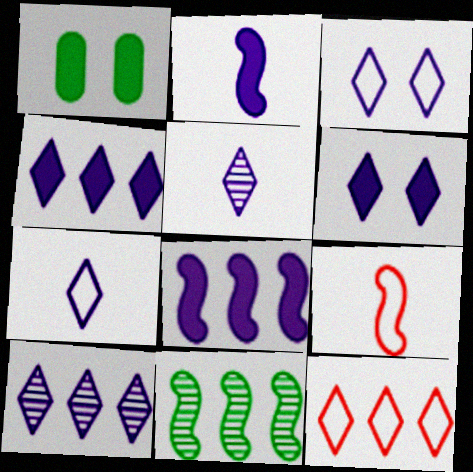[[1, 9, 10], 
[3, 4, 5], 
[6, 7, 10]]